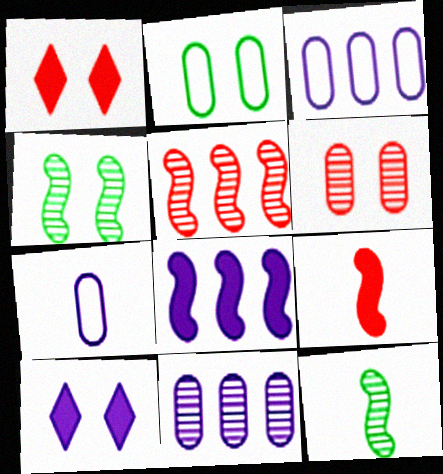[[1, 3, 12]]